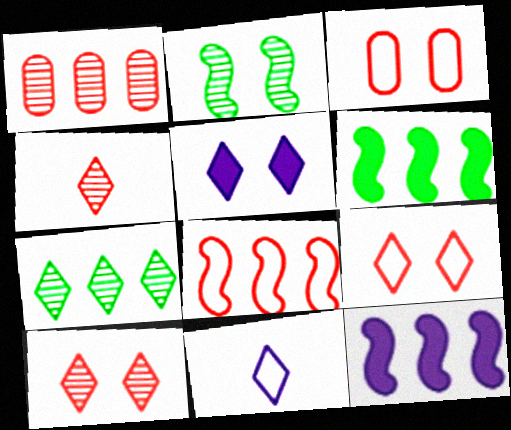[[2, 3, 5]]